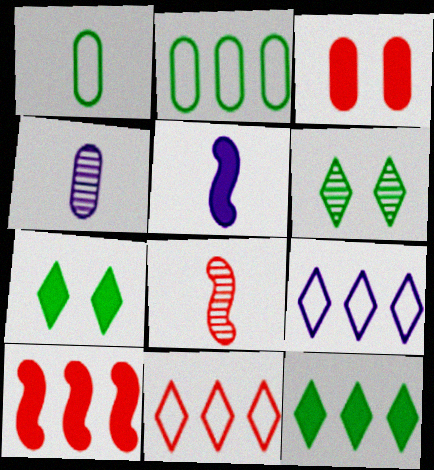[[2, 3, 4], 
[3, 5, 12], 
[3, 8, 11]]